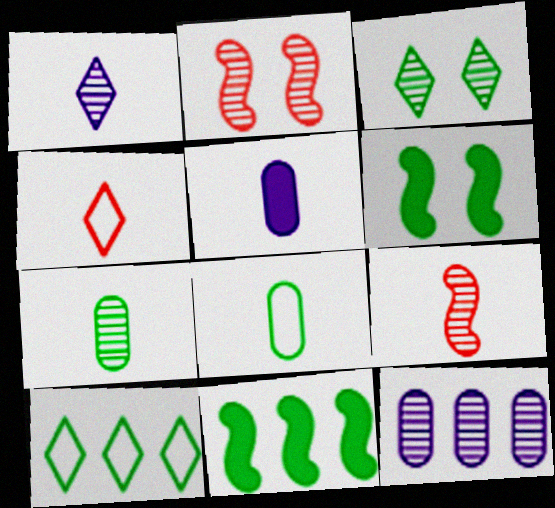[[1, 7, 9], 
[2, 5, 10], 
[3, 8, 11], 
[3, 9, 12], 
[4, 6, 12], 
[6, 7, 10]]